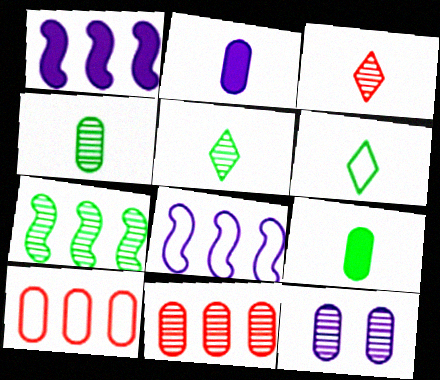[[3, 7, 12], 
[4, 11, 12], 
[9, 10, 12]]